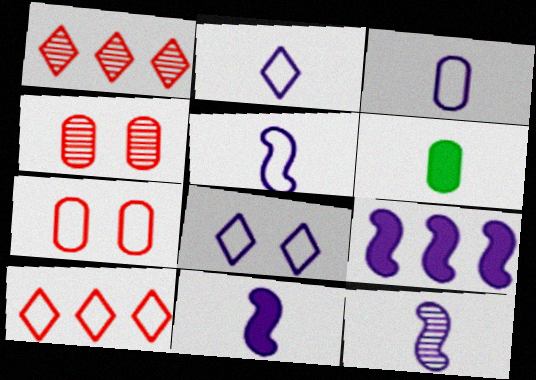[[2, 3, 5], 
[5, 11, 12]]